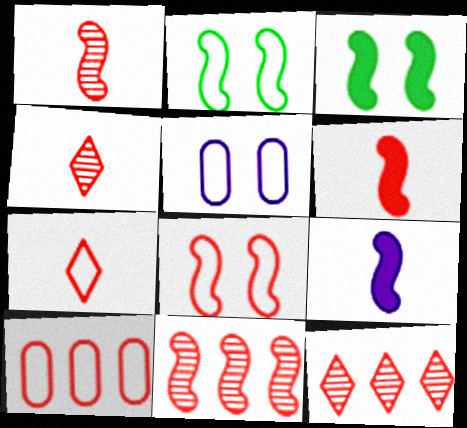[[2, 9, 11], 
[6, 8, 11], 
[7, 8, 10]]